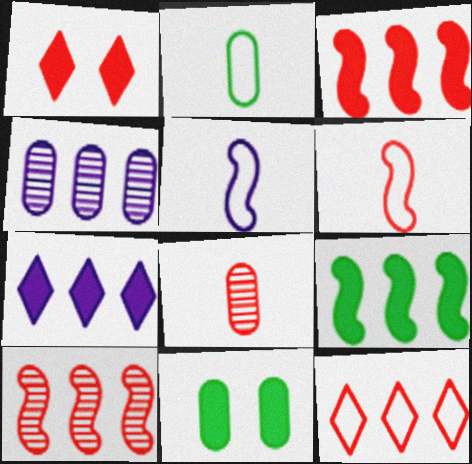[[4, 9, 12]]